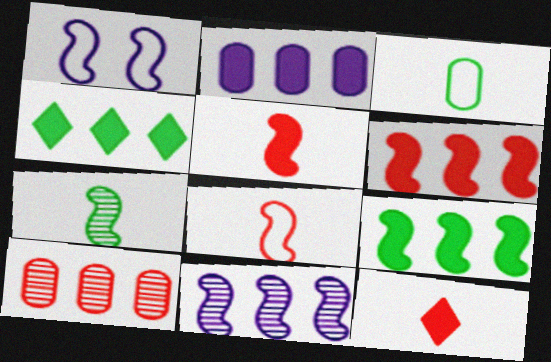[[1, 6, 7], 
[2, 4, 6]]